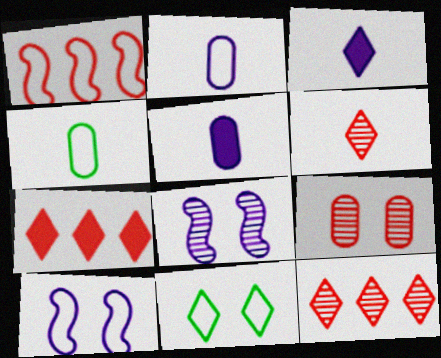[[1, 2, 11], 
[3, 11, 12], 
[4, 7, 8]]